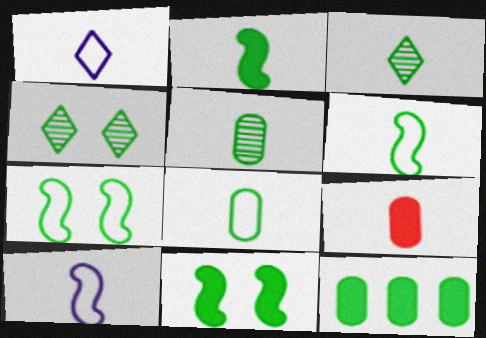[[2, 3, 8], 
[3, 7, 12], 
[3, 9, 10], 
[4, 6, 12]]